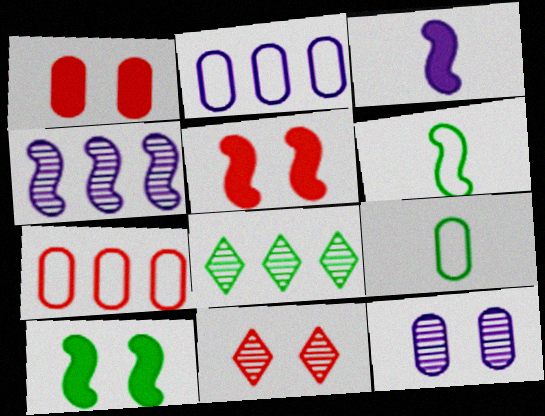[[4, 5, 6], 
[8, 9, 10]]